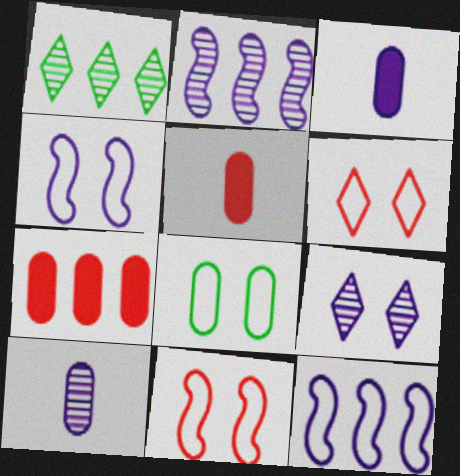[[1, 3, 11], 
[1, 4, 5], 
[1, 7, 12], 
[2, 9, 10], 
[3, 9, 12], 
[4, 6, 8], 
[7, 8, 10]]